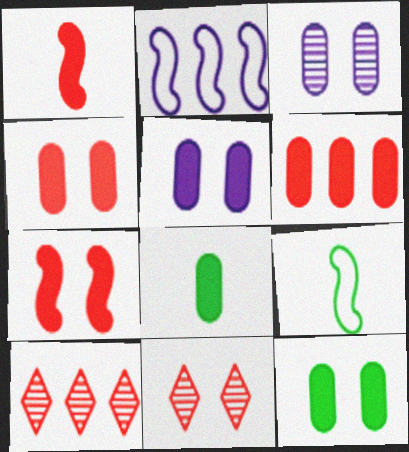[[2, 8, 11], 
[4, 5, 12], 
[5, 6, 8], 
[5, 9, 10]]